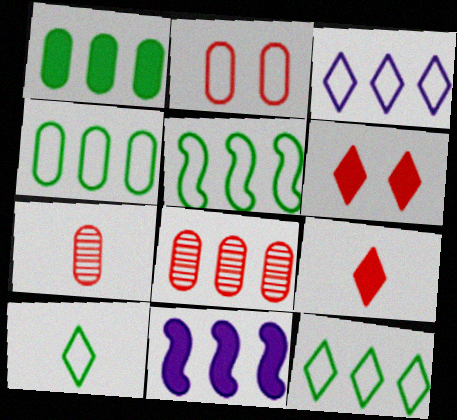[[4, 5, 12], 
[8, 11, 12]]